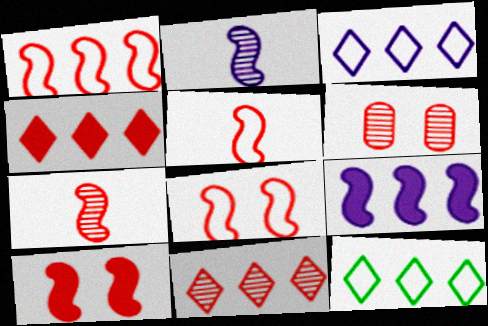[[1, 5, 8], 
[1, 7, 10], 
[4, 5, 6], 
[6, 7, 11]]